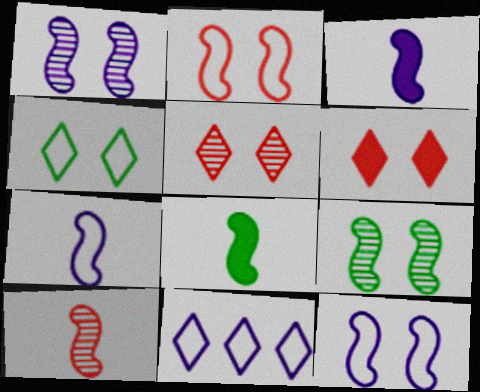[[7, 8, 10]]